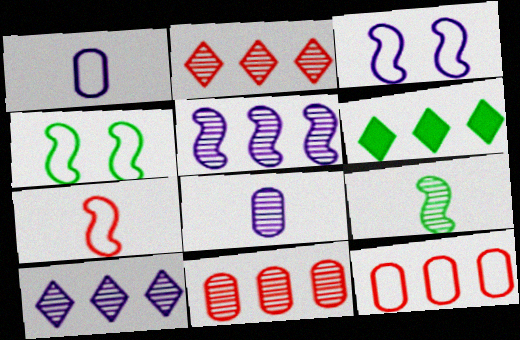[[5, 6, 12]]